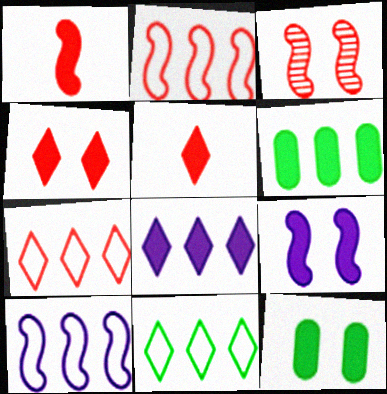[[1, 2, 3], 
[1, 8, 12], 
[4, 9, 12], 
[5, 6, 9]]